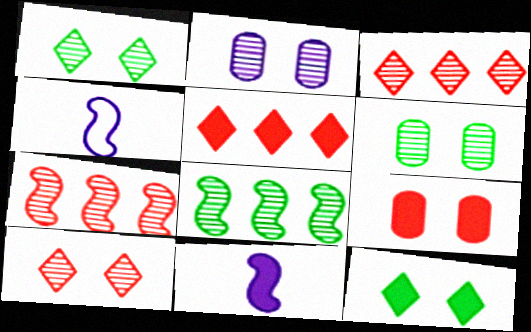[[4, 5, 6]]